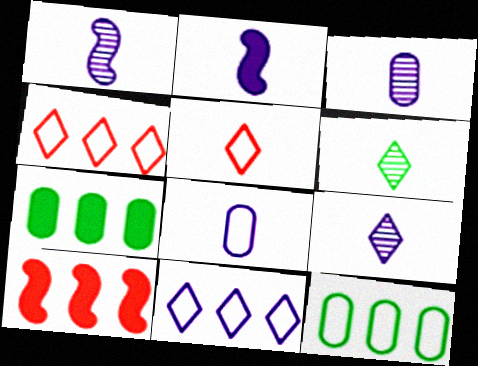[[1, 3, 9], 
[2, 8, 9]]